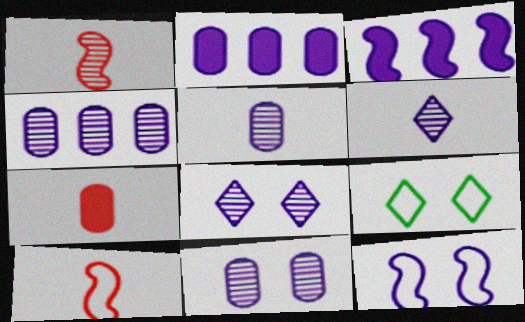[[1, 2, 9], 
[2, 6, 12], 
[4, 5, 11]]